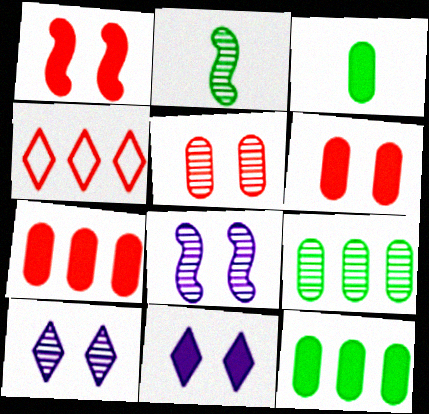[[3, 4, 8]]